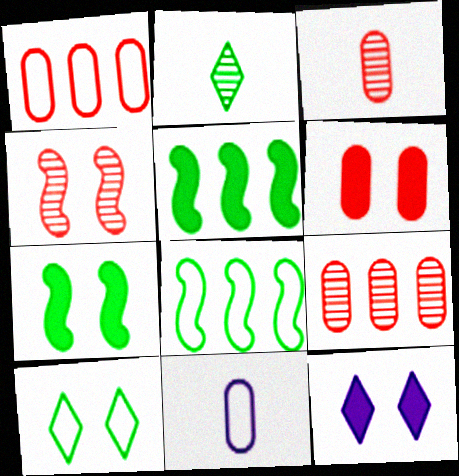[[1, 3, 6], 
[3, 8, 12], 
[6, 7, 12]]